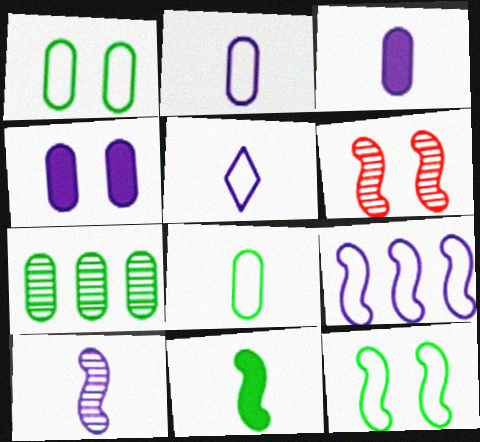[[3, 5, 10], 
[6, 9, 11]]